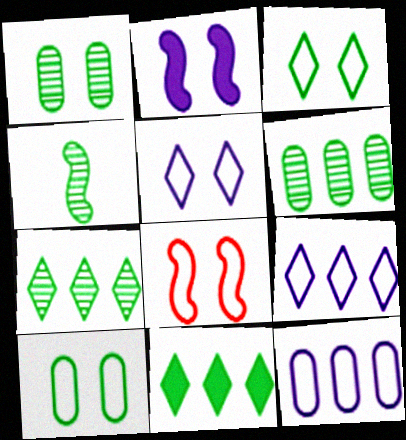[[1, 4, 7], 
[4, 10, 11], 
[5, 8, 10]]